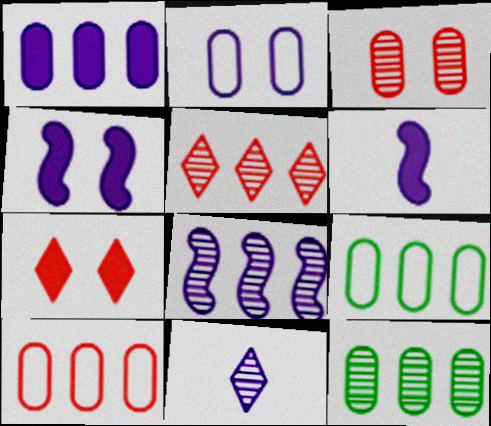[[1, 10, 12], 
[5, 8, 12]]